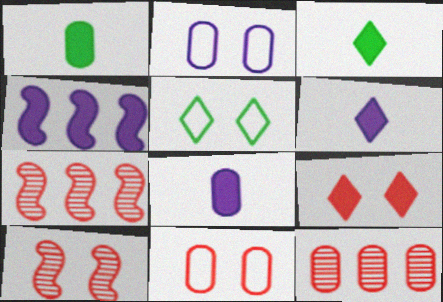[[1, 2, 12], 
[1, 4, 9], 
[2, 3, 7], 
[5, 7, 8], 
[9, 10, 11]]